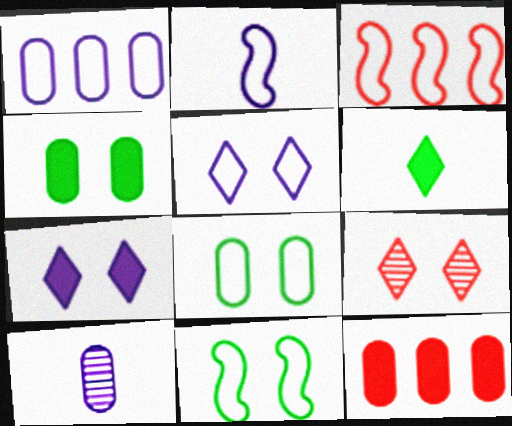[[1, 2, 5], 
[2, 3, 11], 
[8, 10, 12]]